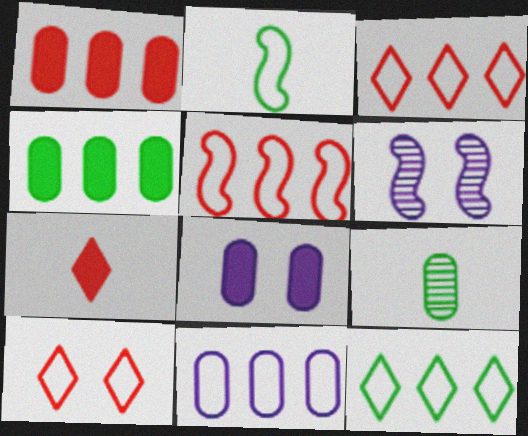[[2, 10, 11], 
[5, 11, 12]]